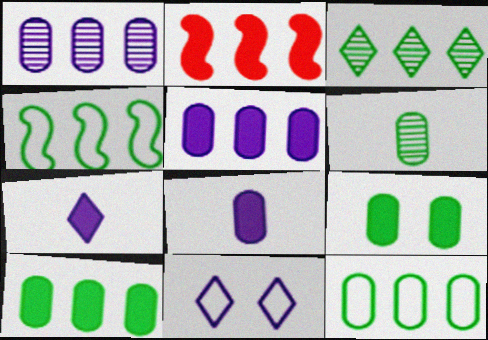[[2, 6, 11], 
[2, 7, 9], 
[3, 4, 10], 
[6, 9, 12]]